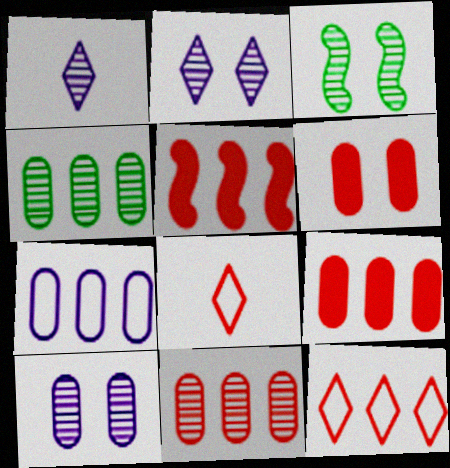[[1, 3, 11], 
[4, 7, 9], 
[5, 11, 12]]